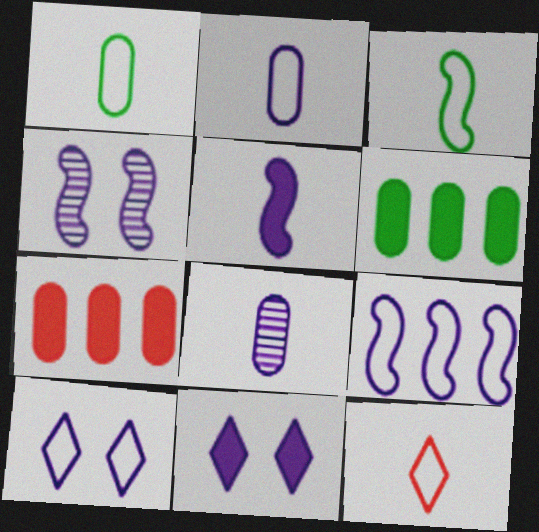[[2, 3, 12], 
[2, 9, 10], 
[4, 5, 9], 
[4, 6, 12], 
[8, 9, 11]]